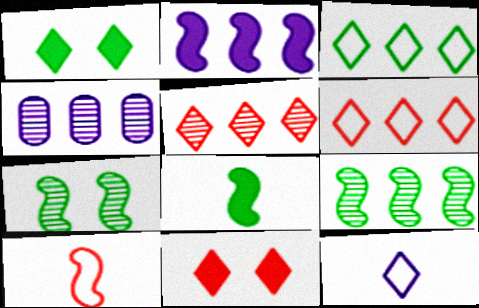[[1, 4, 10], 
[1, 5, 12], 
[2, 7, 10], 
[4, 5, 9]]